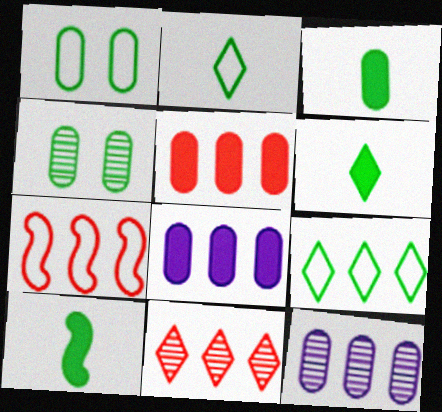[[3, 6, 10], 
[4, 9, 10], 
[5, 7, 11]]